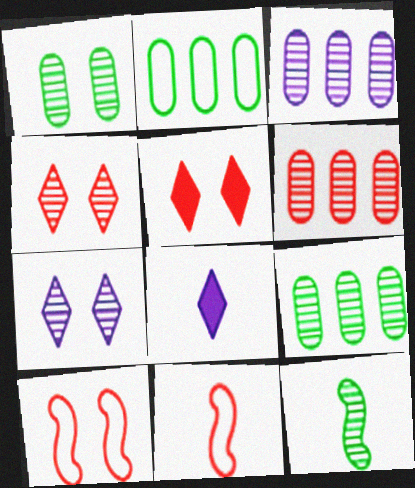[[3, 4, 12], 
[3, 6, 9], 
[5, 6, 11], 
[6, 7, 12], 
[8, 9, 10]]